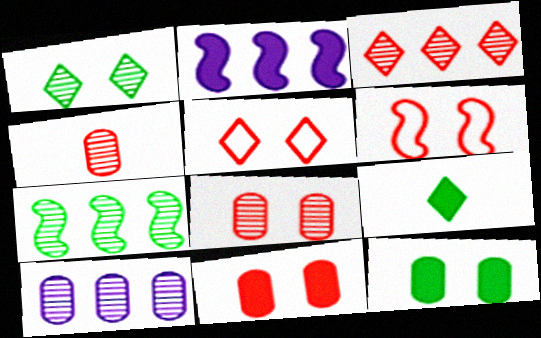[[2, 9, 11], 
[3, 7, 10], 
[6, 9, 10]]